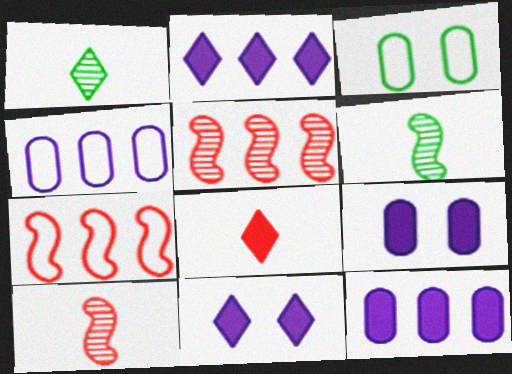[[1, 7, 9], 
[2, 3, 10]]